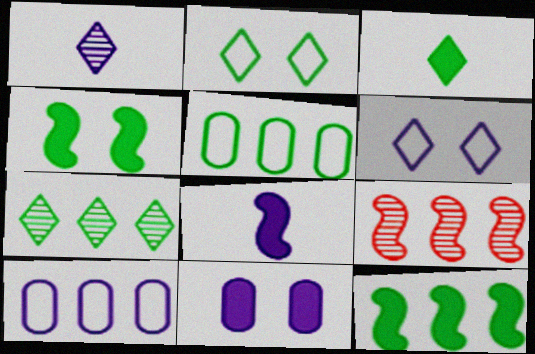[[2, 3, 7], 
[5, 7, 12]]